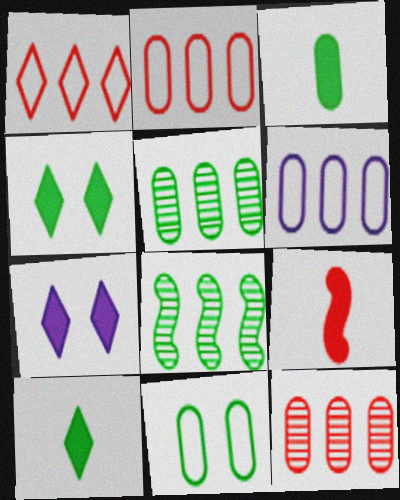[[3, 5, 11], 
[8, 10, 11]]